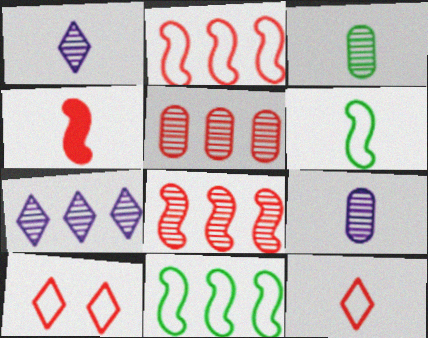[[4, 5, 10]]